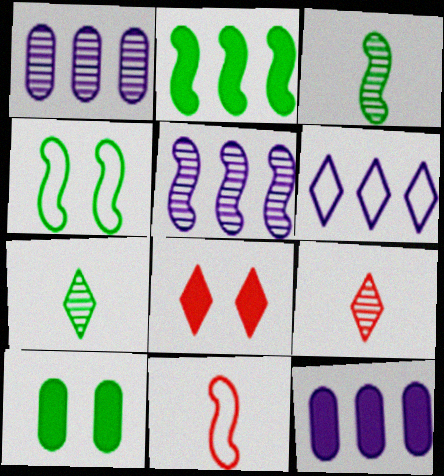[[2, 3, 4], 
[4, 9, 12], 
[5, 6, 12], 
[6, 7, 8]]